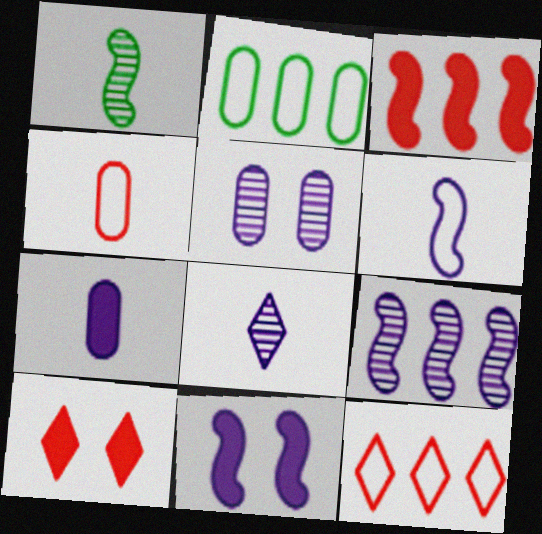[[5, 8, 9], 
[6, 7, 8], 
[6, 9, 11]]